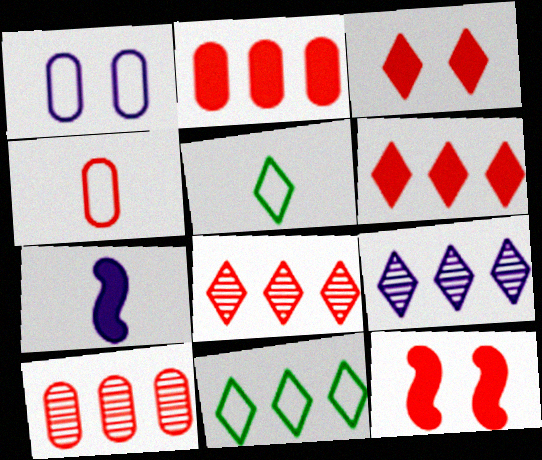[[1, 7, 9], 
[3, 5, 9], 
[4, 8, 12], 
[6, 9, 11]]